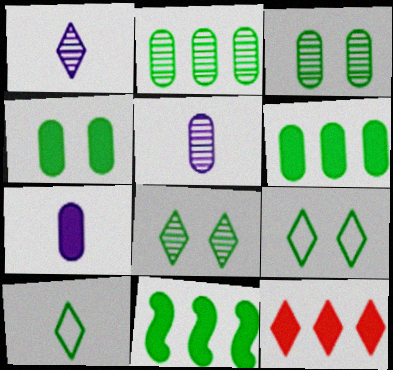[[1, 9, 12], 
[3, 10, 11]]